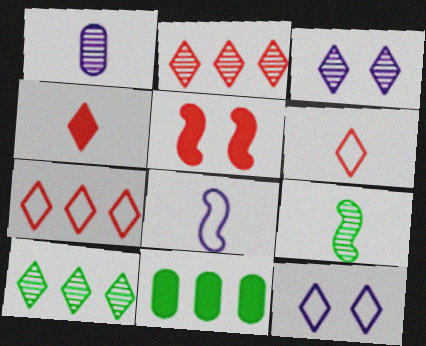[[4, 10, 12]]